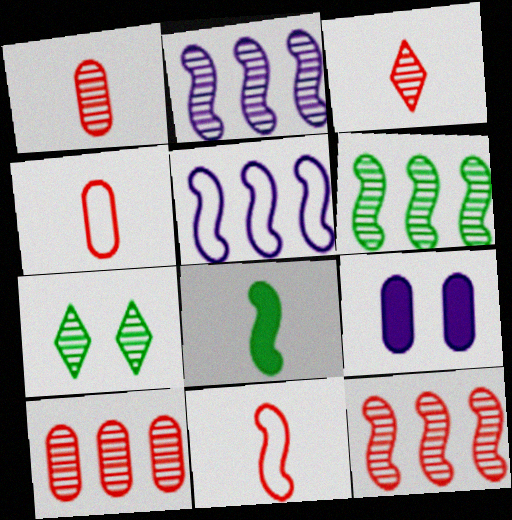[[1, 2, 7], 
[2, 6, 12]]